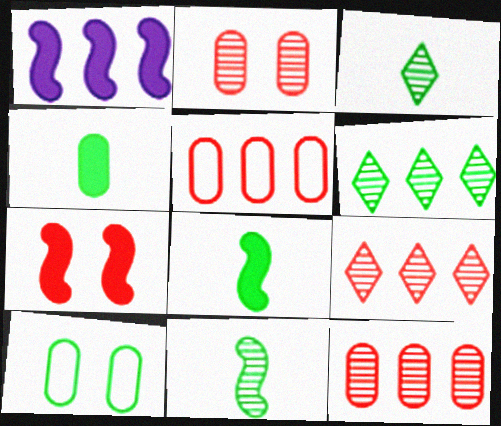[[1, 5, 6], 
[1, 7, 8], 
[6, 8, 10]]